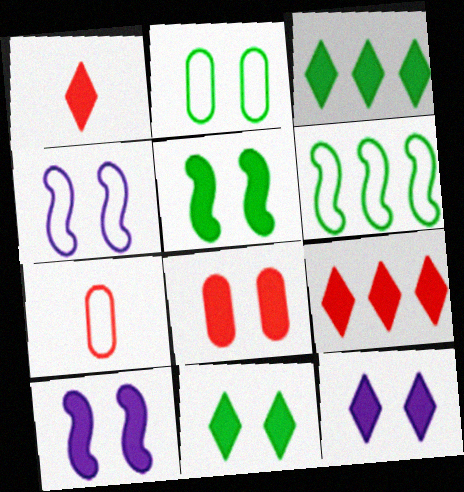[[1, 3, 12], 
[5, 8, 12], 
[8, 10, 11]]